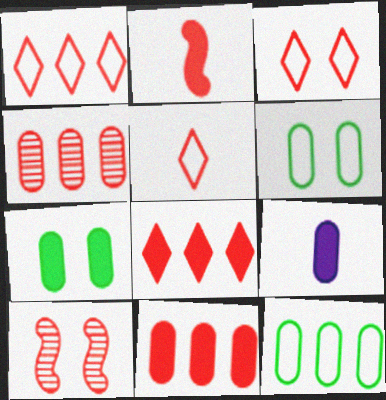[[1, 3, 5], 
[2, 3, 4], 
[4, 6, 9], 
[5, 10, 11], 
[7, 9, 11]]